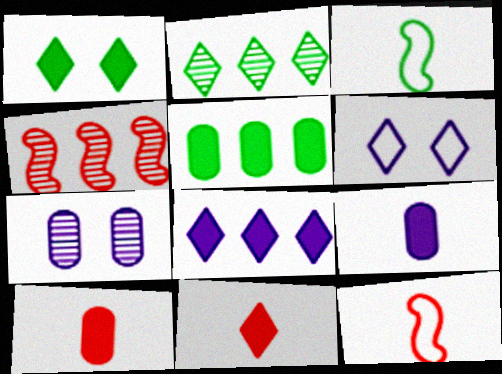[[1, 8, 11], 
[2, 6, 11]]